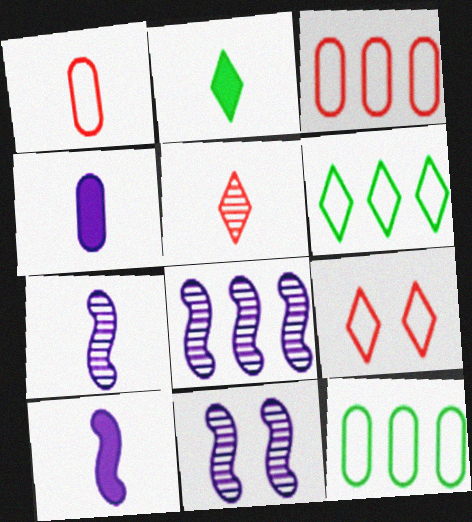[[1, 2, 7], 
[2, 3, 11], 
[7, 8, 11]]